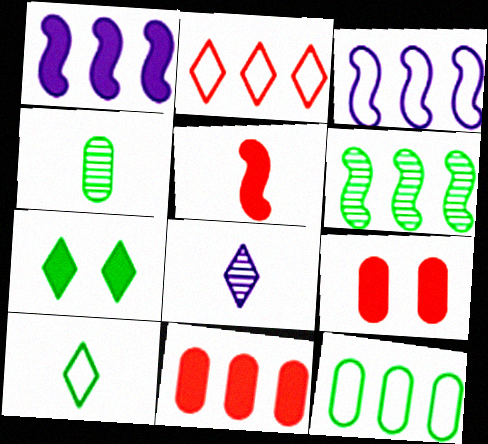[[2, 3, 12], 
[2, 7, 8]]